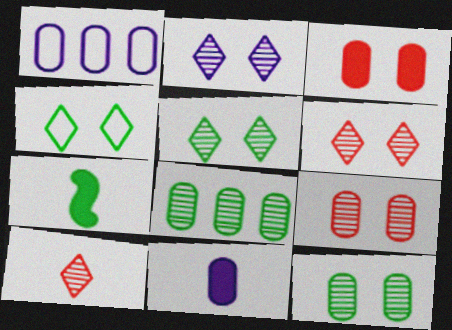[[1, 6, 7], 
[2, 5, 6], 
[4, 7, 8]]